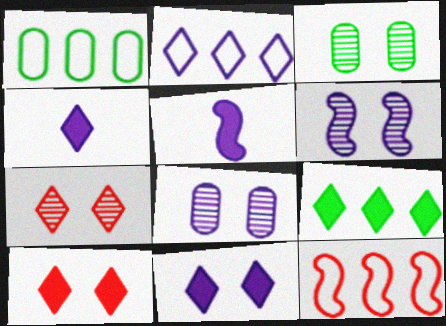[[1, 2, 12], 
[1, 5, 7], 
[2, 5, 8], 
[3, 4, 12], 
[3, 6, 7], 
[4, 9, 10]]